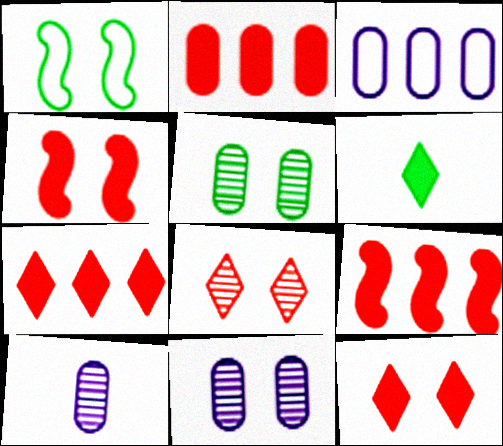[[1, 7, 10], 
[1, 11, 12], 
[2, 7, 9]]